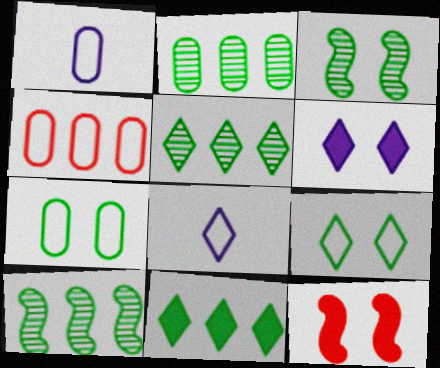[[1, 4, 7], 
[1, 5, 12], 
[2, 5, 10], 
[2, 8, 12]]